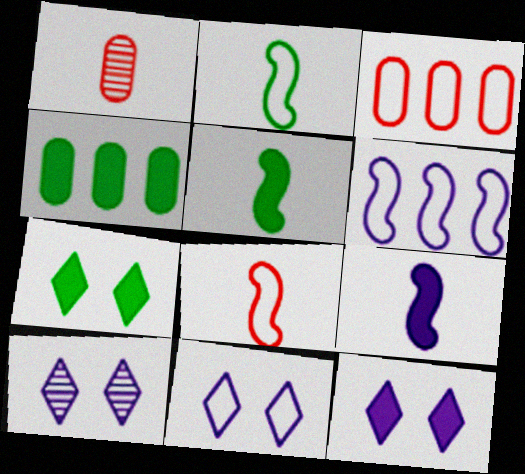[[1, 6, 7], 
[2, 3, 11], 
[3, 5, 10], 
[4, 5, 7], 
[4, 8, 10], 
[10, 11, 12]]